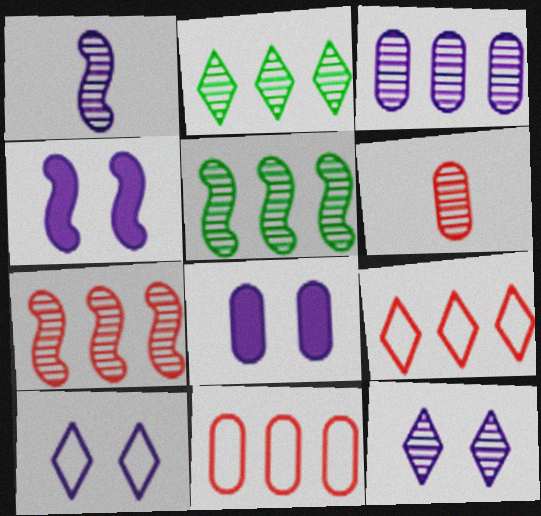[[1, 3, 12], 
[2, 3, 7], 
[5, 6, 12]]